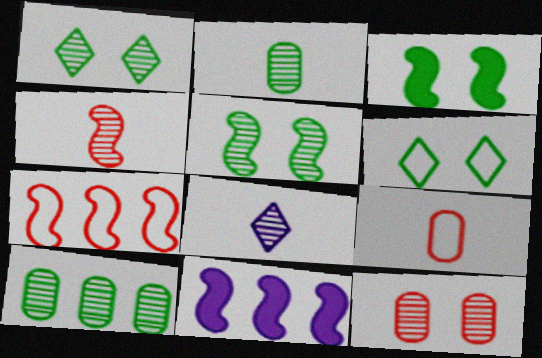[[1, 9, 11], 
[2, 4, 8]]